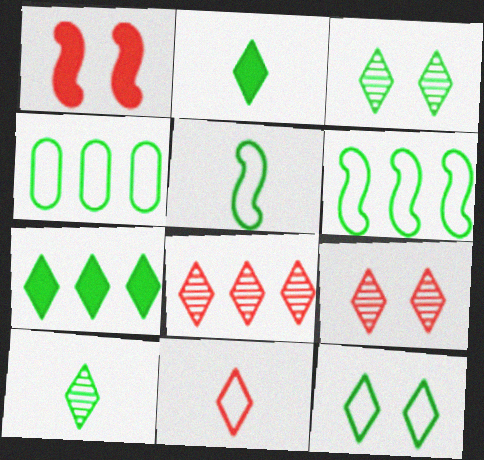[[4, 5, 12], 
[7, 10, 12]]